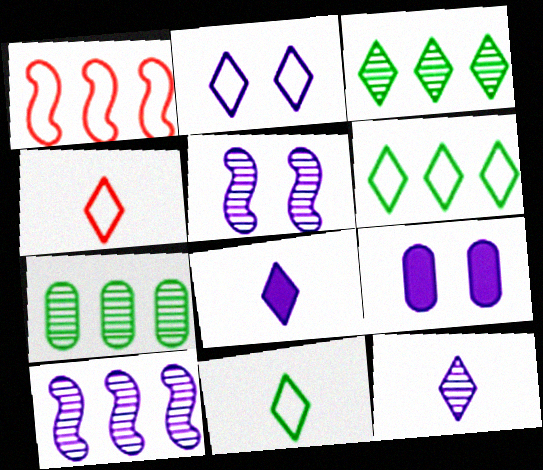[[2, 4, 6], 
[2, 5, 9]]